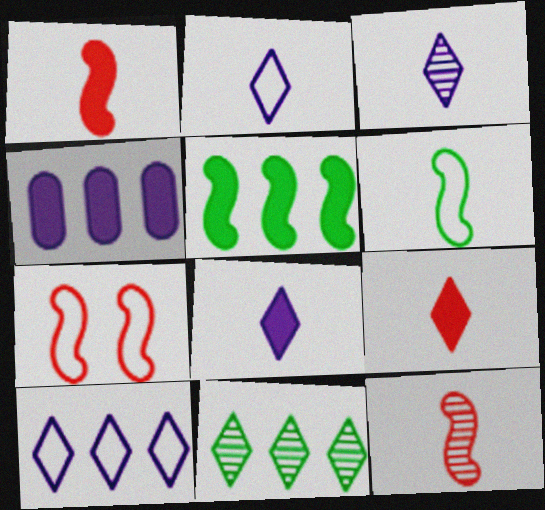[[2, 3, 8]]